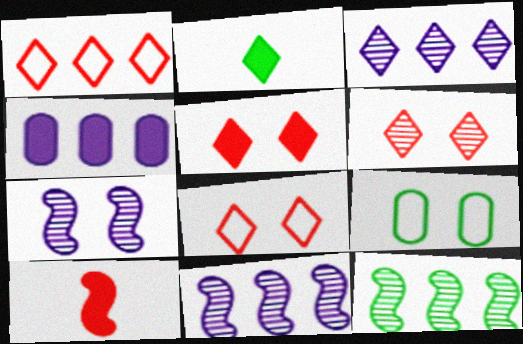[[1, 4, 12], 
[2, 3, 8], 
[2, 9, 12], 
[3, 9, 10], 
[5, 6, 8], 
[5, 7, 9]]